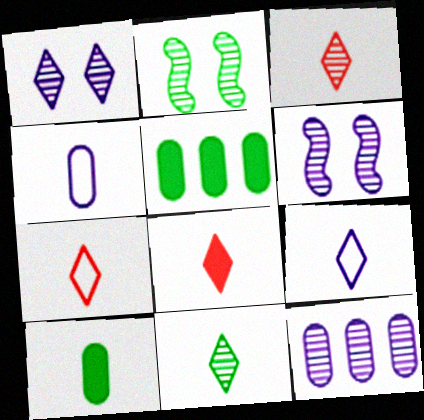[[2, 3, 12], 
[3, 7, 8], 
[5, 6, 7], 
[8, 9, 11]]